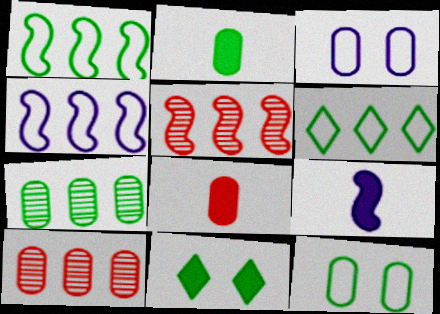[[2, 3, 10], 
[2, 7, 12], 
[3, 7, 8]]